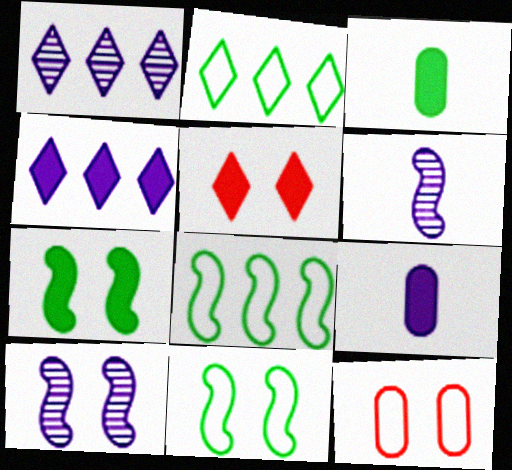[]